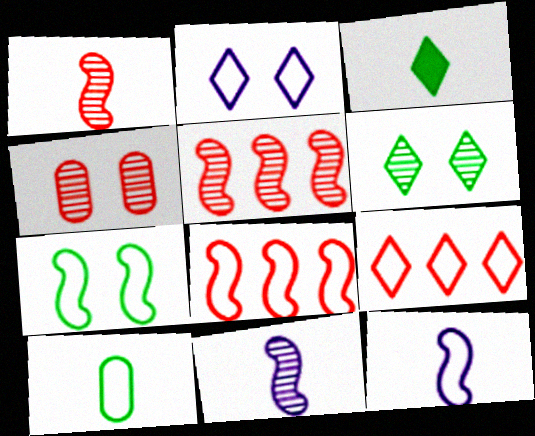[[2, 8, 10], 
[7, 8, 12]]